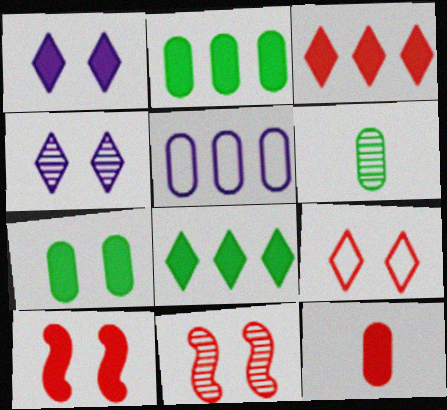[[1, 7, 10], 
[3, 10, 12]]